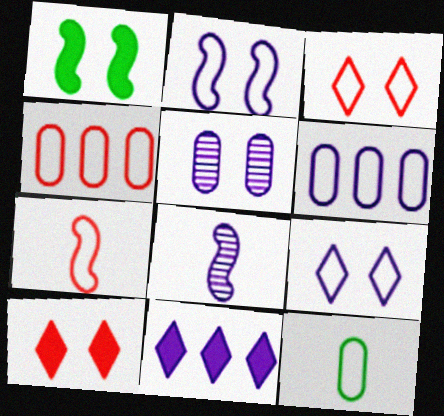[[1, 3, 5], 
[3, 4, 7]]